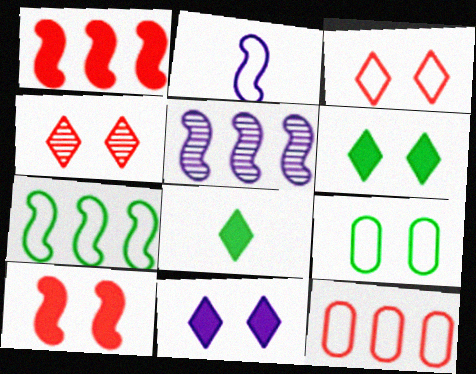[[1, 5, 7]]